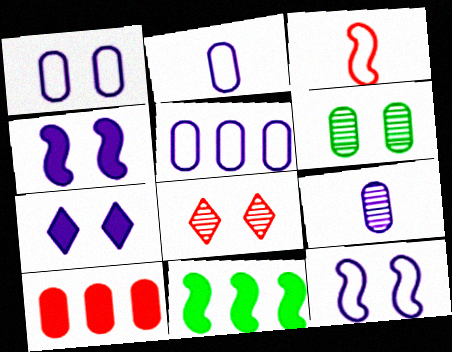[[1, 2, 5], 
[2, 6, 10], 
[2, 8, 11], 
[3, 8, 10]]